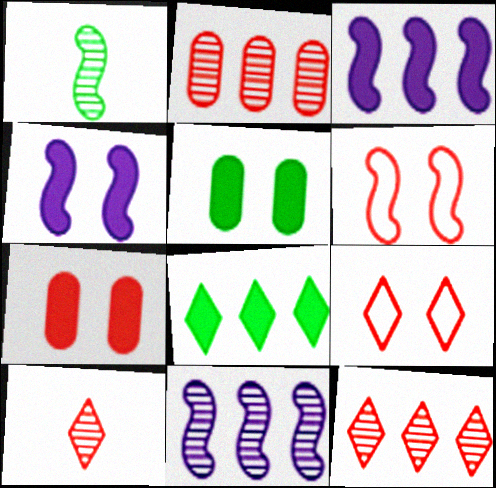[[1, 3, 6]]